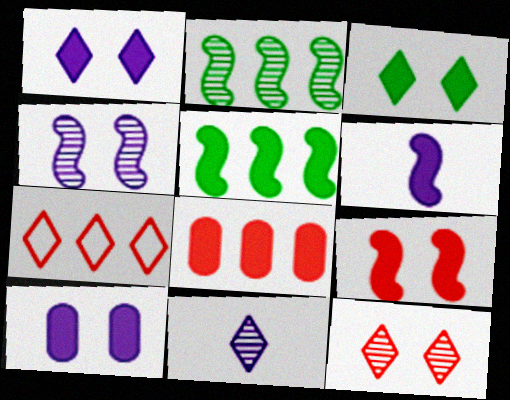[[3, 6, 8], 
[3, 7, 11], 
[3, 9, 10], 
[5, 6, 9]]